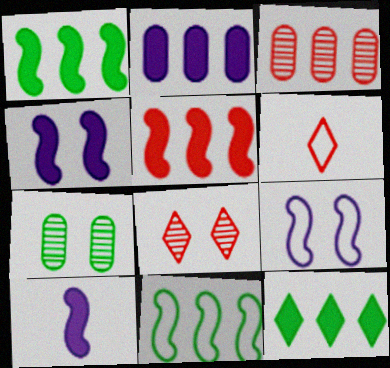[[2, 5, 12]]